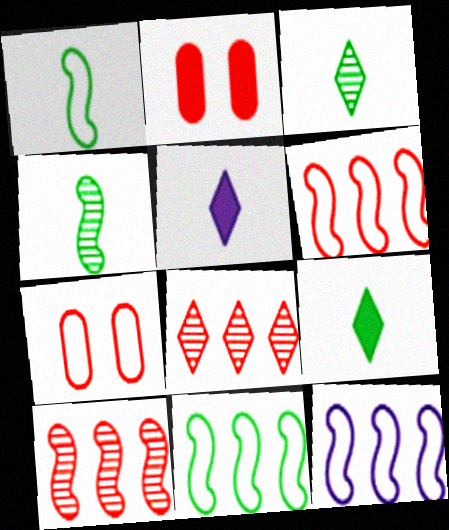[[2, 3, 12], 
[6, 11, 12]]